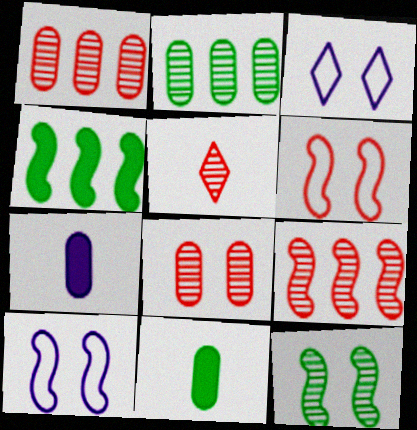[[3, 9, 11], 
[5, 8, 9]]